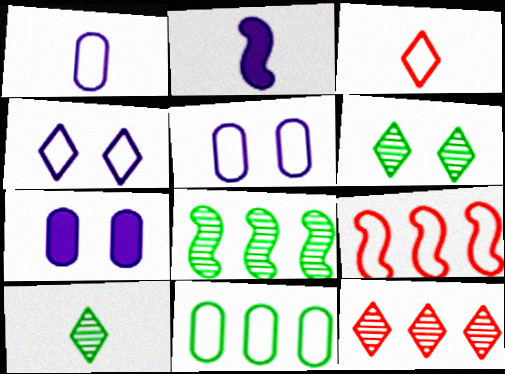[[3, 7, 8], 
[7, 9, 10]]